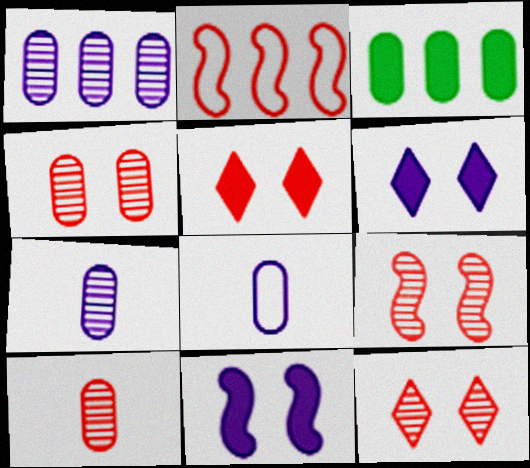[[2, 5, 10], 
[3, 4, 8], 
[4, 9, 12]]